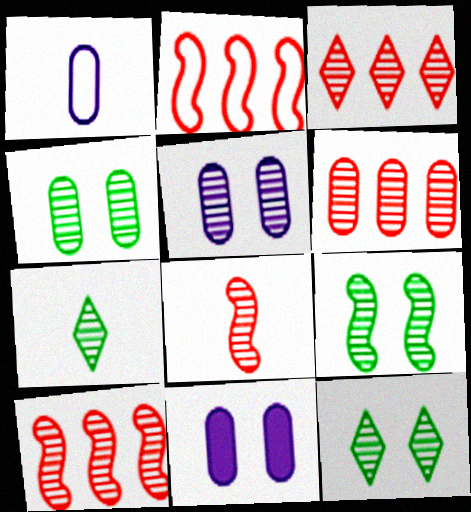[[2, 7, 11], 
[3, 6, 10], 
[4, 9, 12], 
[5, 7, 10]]